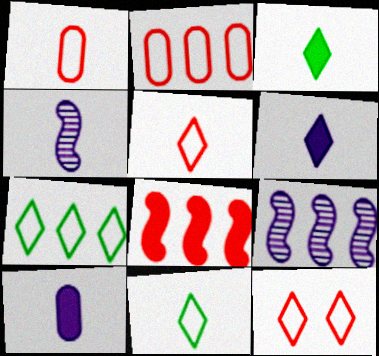[[1, 3, 4]]